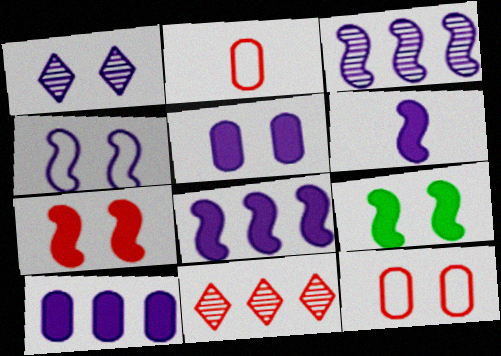[[1, 4, 5], 
[1, 9, 12], 
[2, 7, 11], 
[3, 4, 6]]